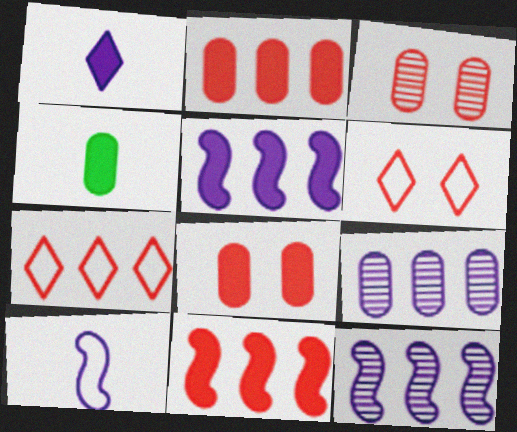[[4, 6, 12]]